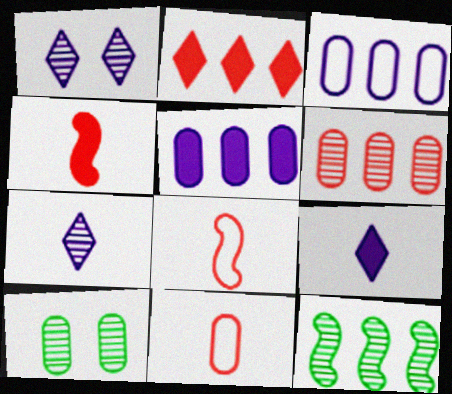[[2, 3, 12], 
[5, 10, 11]]